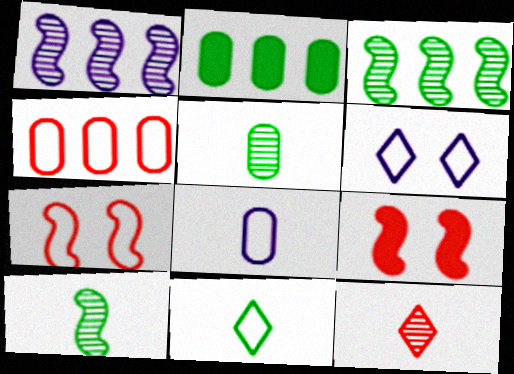[[4, 9, 12]]